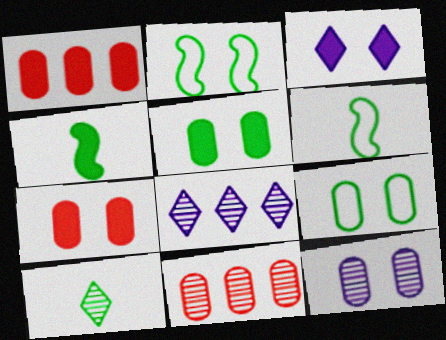[[1, 3, 4], 
[3, 6, 11], 
[6, 7, 8], 
[7, 9, 12]]